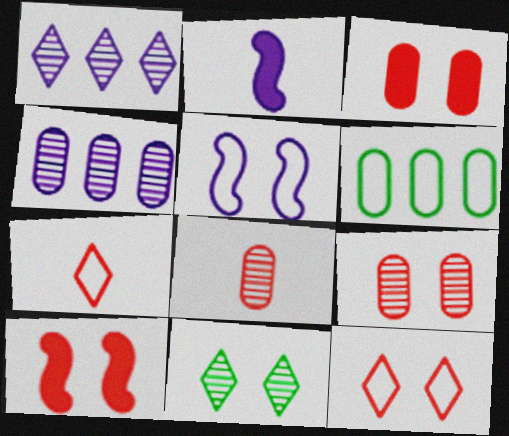[[3, 5, 11], 
[5, 6, 7], 
[9, 10, 12]]